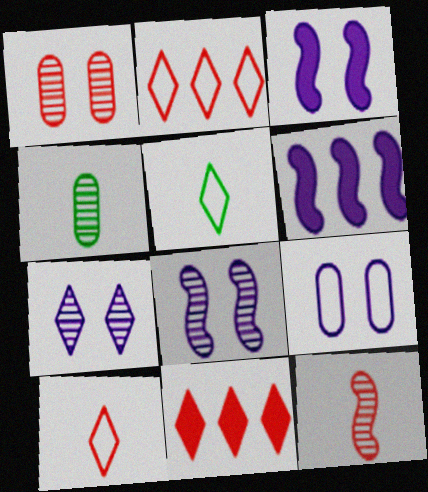[[1, 5, 6], 
[2, 3, 4], 
[3, 7, 9], 
[5, 7, 11]]